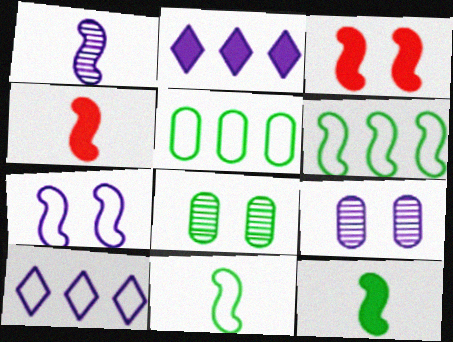[[1, 3, 6], 
[1, 4, 11], 
[4, 8, 10]]